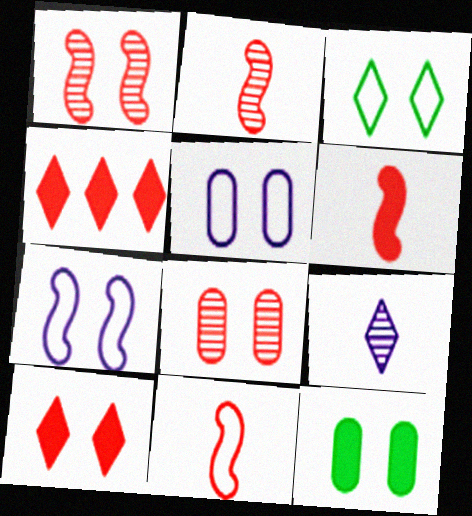[[2, 6, 11], 
[3, 4, 9], 
[4, 8, 11], 
[5, 8, 12]]